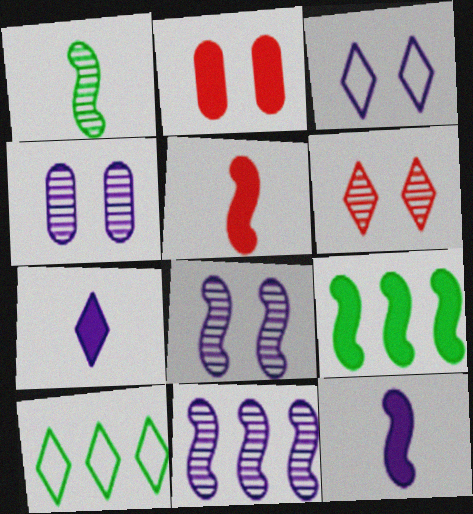[[2, 7, 9], 
[4, 5, 10], 
[6, 7, 10]]